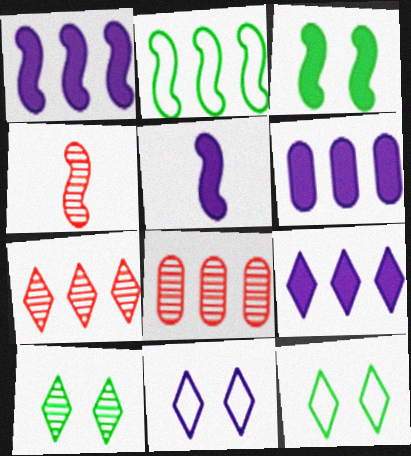[[1, 6, 9], 
[2, 6, 7], 
[2, 8, 9], 
[4, 6, 12], 
[5, 8, 12]]